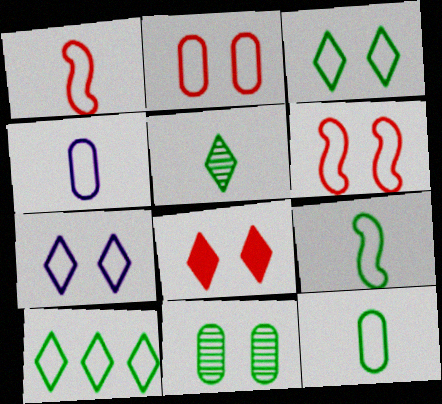[[4, 6, 10]]